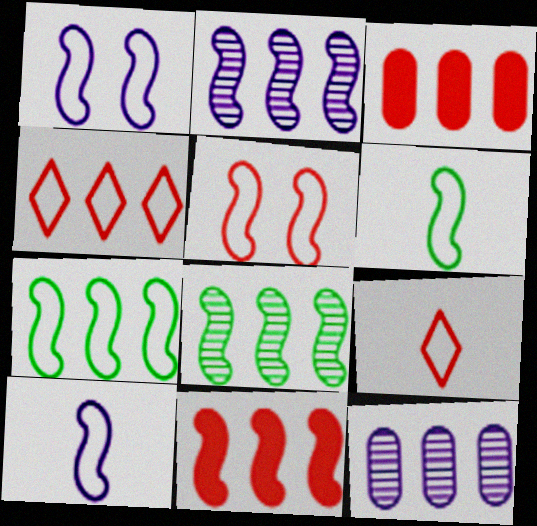[[2, 7, 11], 
[5, 7, 10]]